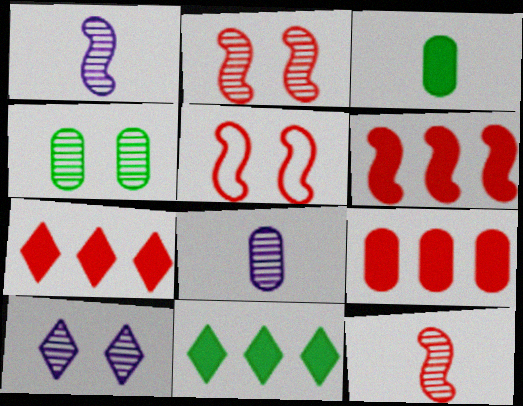[[2, 4, 10], 
[5, 6, 12], 
[5, 8, 11], 
[6, 7, 9]]